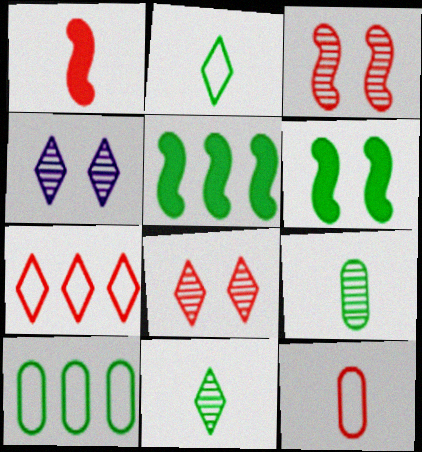[[1, 4, 10], 
[4, 5, 12], 
[6, 10, 11]]